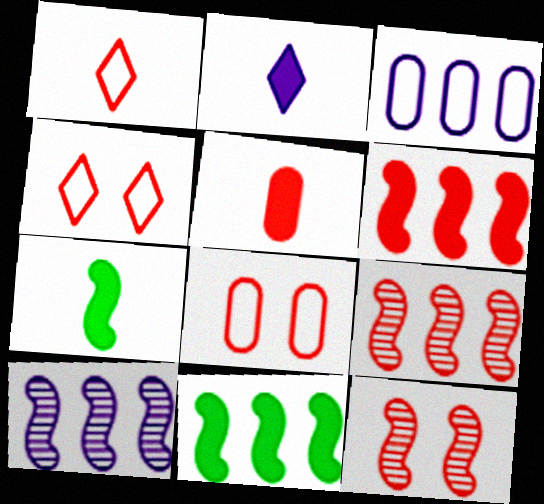[[2, 5, 7], 
[4, 5, 9]]